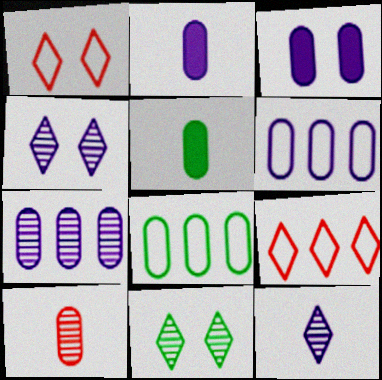[[3, 8, 10]]